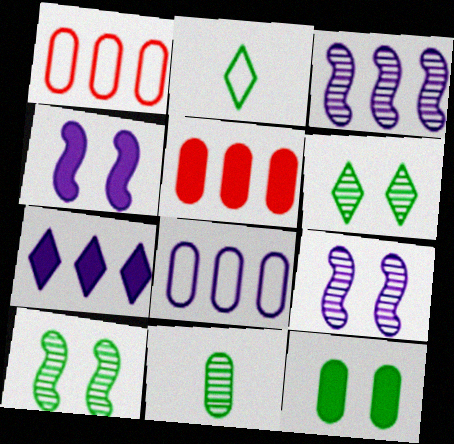[[2, 5, 9], 
[3, 7, 8]]